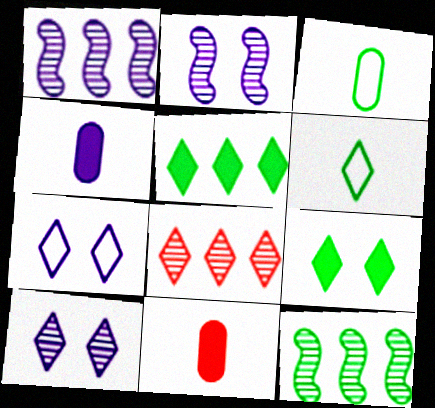[[1, 4, 7], 
[3, 9, 12], 
[7, 11, 12]]